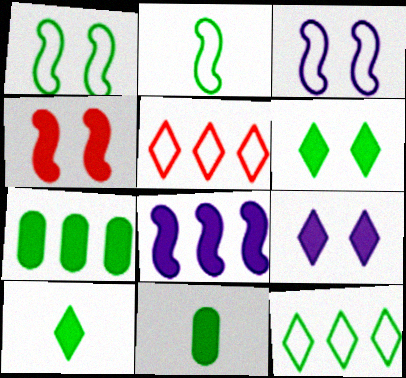[]